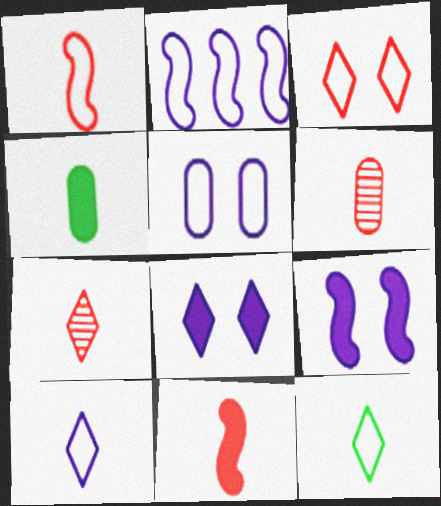[[2, 5, 10]]